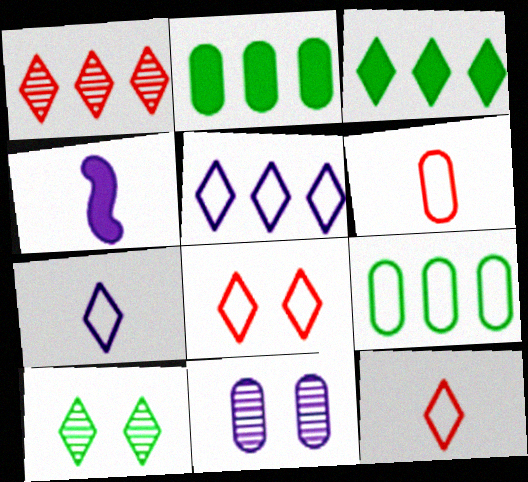[[1, 3, 5], 
[2, 6, 11], 
[4, 5, 11]]